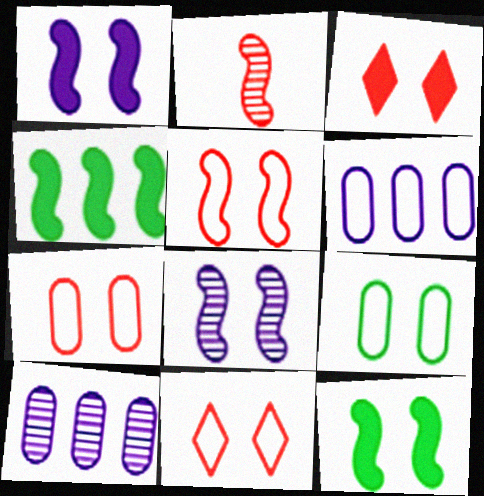[[3, 8, 9], 
[5, 7, 11], 
[5, 8, 12]]